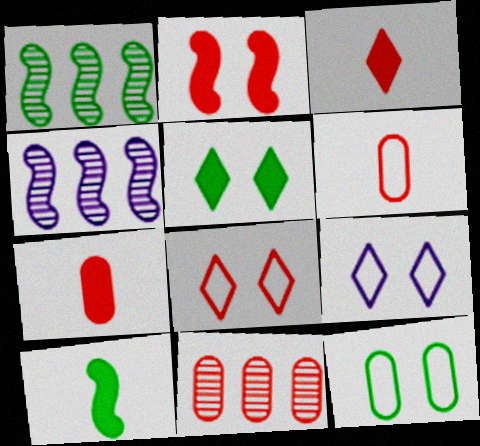[[1, 7, 9], 
[3, 4, 12], 
[4, 5, 6], 
[9, 10, 11]]